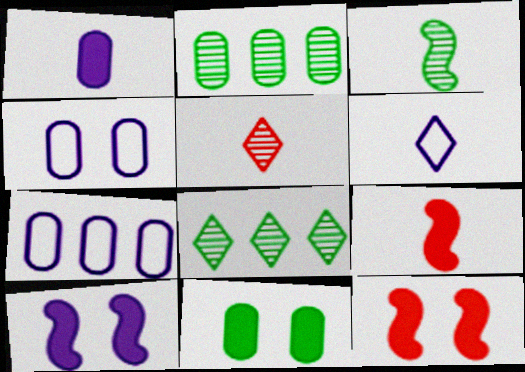[[2, 6, 12], 
[4, 8, 9]]